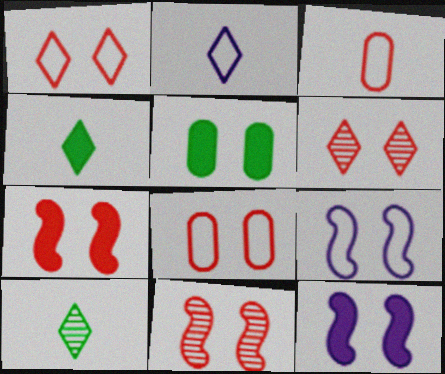[[5, 6, 9], 
[6, 7, 8]]